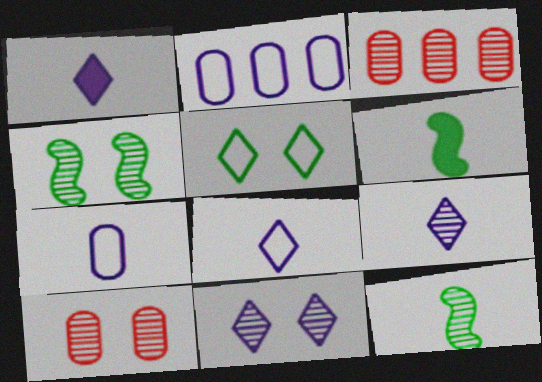[[1, 8, 9], 
[3, 4, 9], 
[3, 11, 12], 
[4, 10, 11]]